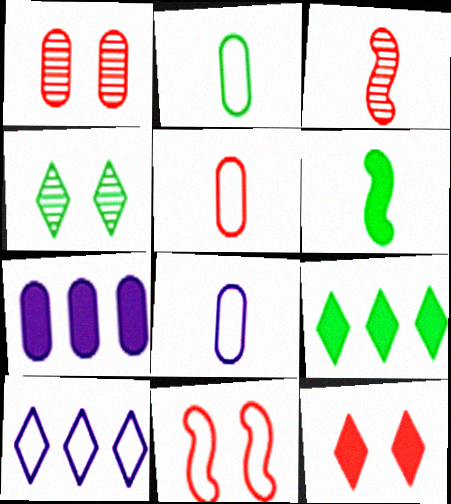[[1, 2, 7], 
[1, 6, 10], 
[1, 11, 12], 
[2, 5, 8], 
[2, 10, 11], 
[6, 7, 12]]